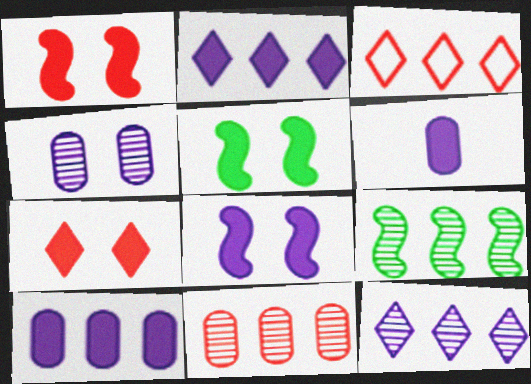[[1, 5, 8], 
[2, 6, 8], 
[3, 9, 10], 
[9, 11, 12]]